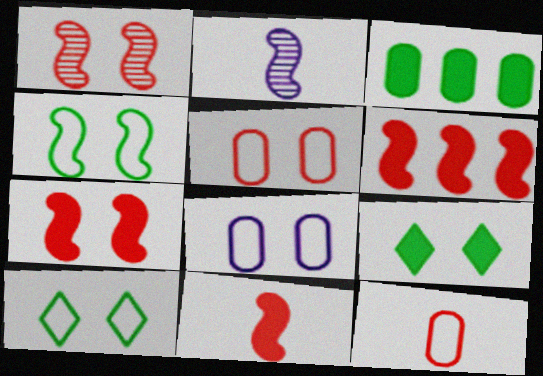[[1, 8, 9], 
[2, 4, 6], 
[6, 7, 11]]